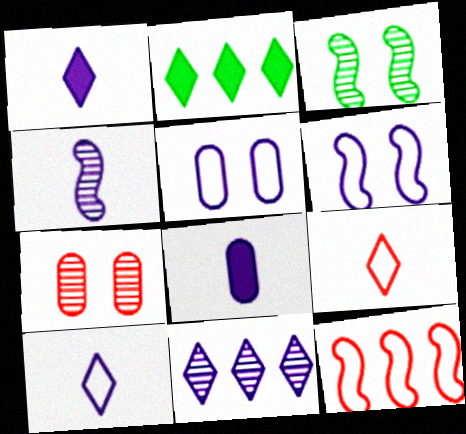[[4, 8, 10], 
[6, 8, 11]]